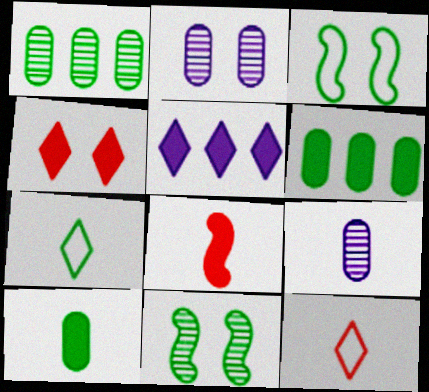[[2, 3, 4], 
[6, 7, 11], 
[7, 8, 9]]